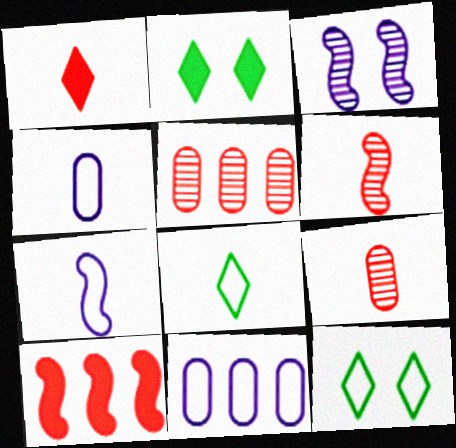[[2, 5, 7], 
[2, 6, 11]]